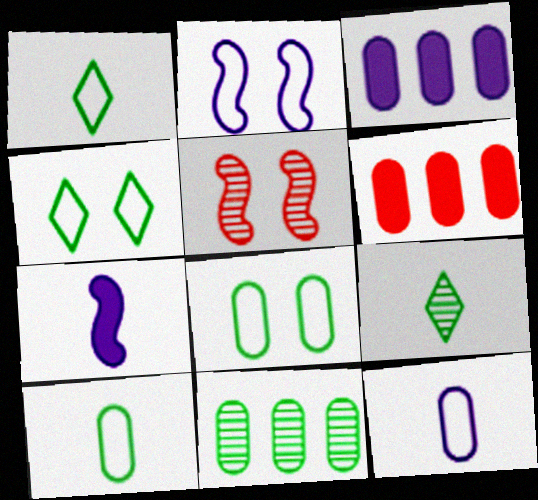[[1, 3, 5], 
[2, 6, 9]]